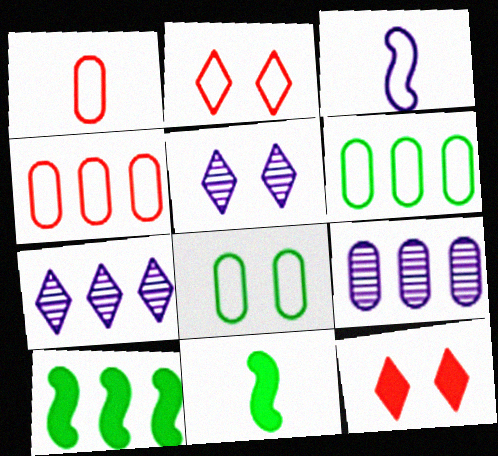[[1, 5, 10], 
[2, 3, 6], 
[2, 9, 11], 
[4, 5, 11], 
[4, 7, 10]]